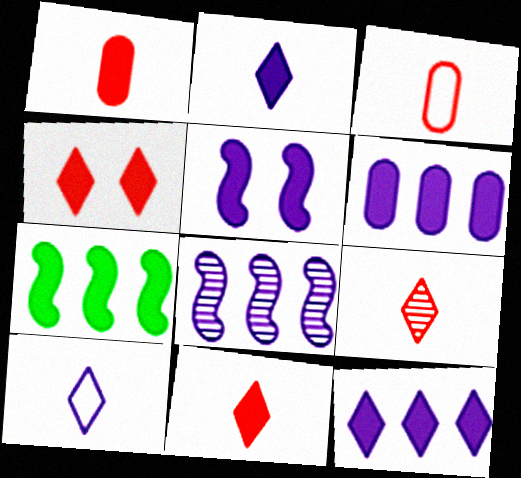[[2, 5, 6]]